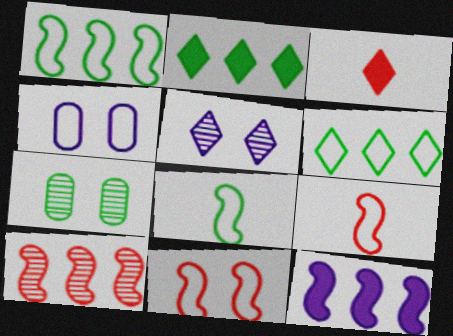[[1, 10, 12], 
[2, 7, 8], 
[3, 5, 6], 
[4, 6, 9]]